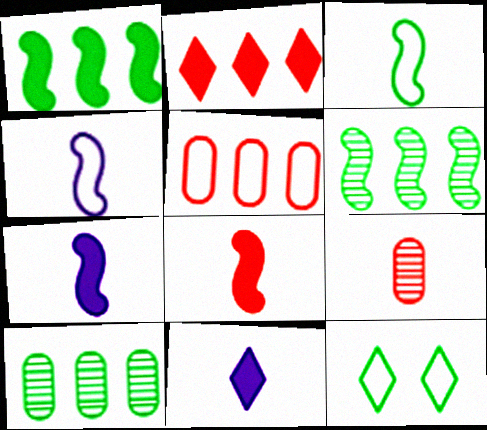[[3, 9, 11], 
[4, 5, 12]]